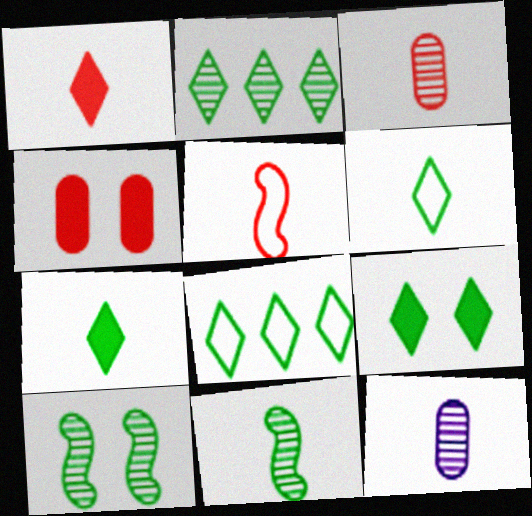[[1, 3, 5], 
[2, 6, 9], 
[5, 7, 12]]